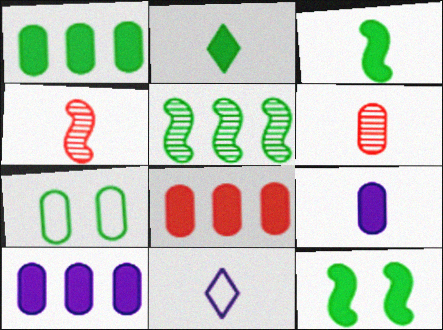[[1, 2, 12], 
[1, 8, 10], 
[2, 5, 7], 
[3, 6, 11], 
[6, 7, 10]]